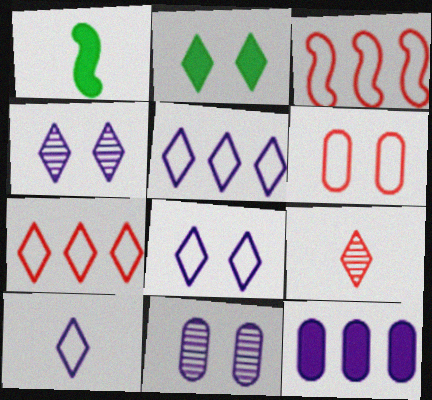[[1, 7, 11], 
[2, 5, 9], 
[5, 8, 10]]